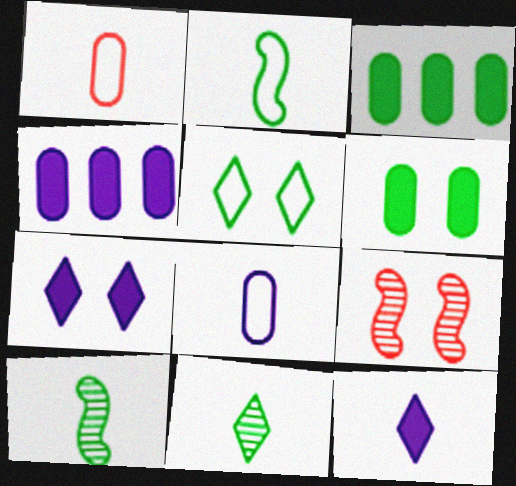[[1, 10, 12], 
[3, 5, 10]]